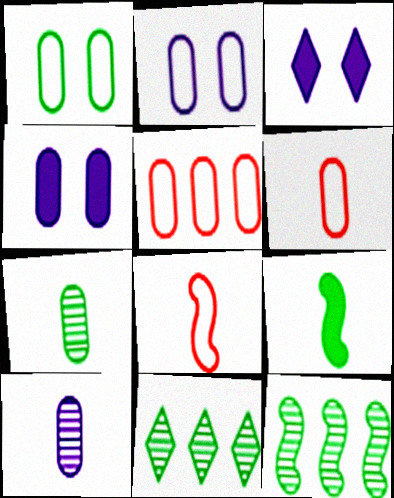[[1, 9, 11], 
[3, 6, 12], 
[4, 5, 7], 
[4, 8, 11]]